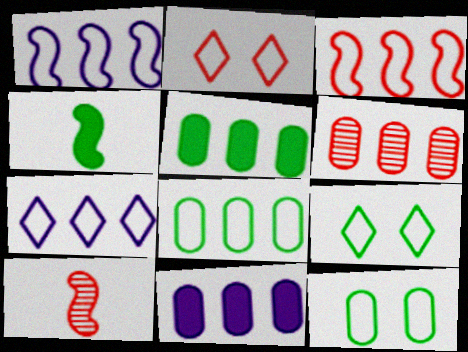[[3, 7, 8], 
[6, 8, 11], 
[9, 10, 11]]